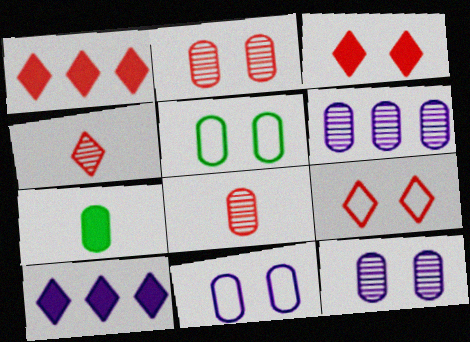[[1, 4, 9]]